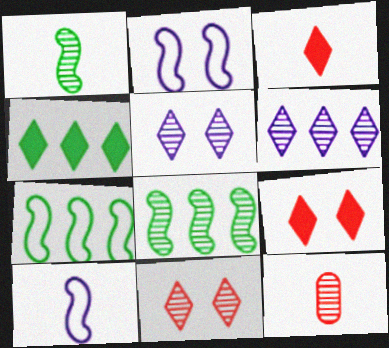[[2, 4, 12], 
[5, 8, 12]]